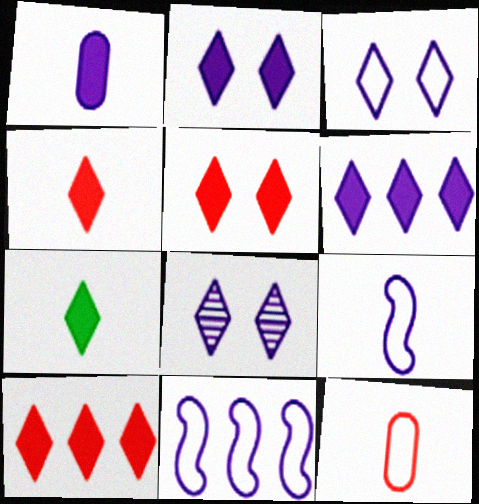[[1, 8, 11], 
[2, 3, 8], 
[2, 7, 10], 
[4, 5, 10], 
[5, 6, 7]]